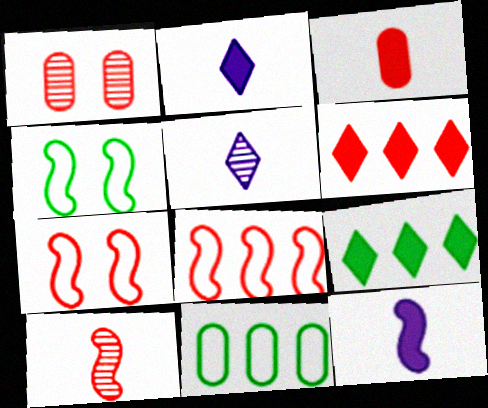[]